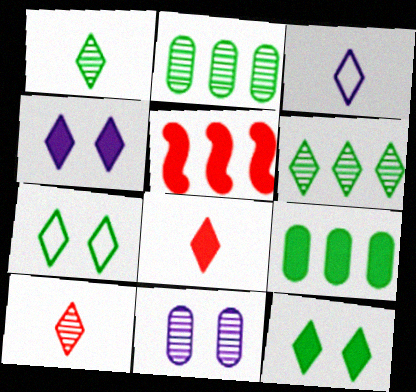[[1, 3, 8]]